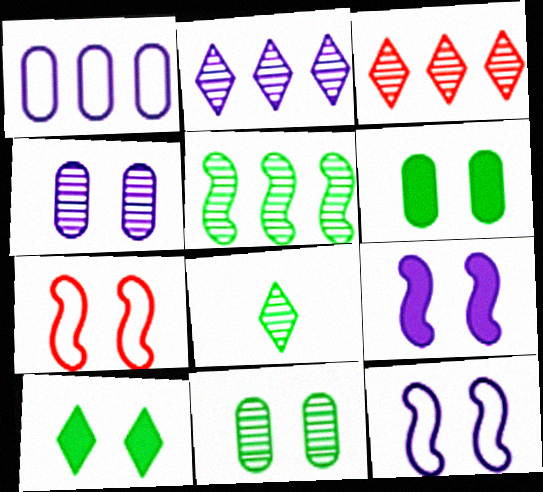[[4, 7, 10], 
[5, 8, 11]]